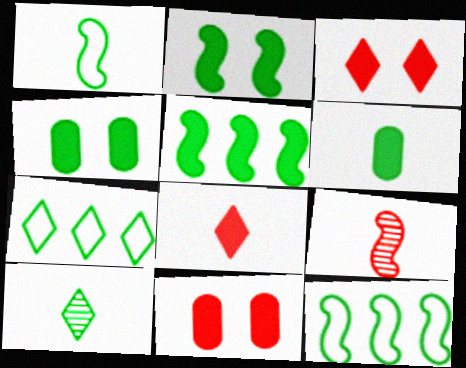[[1, 6, 10], 
[4, 10, 12]]